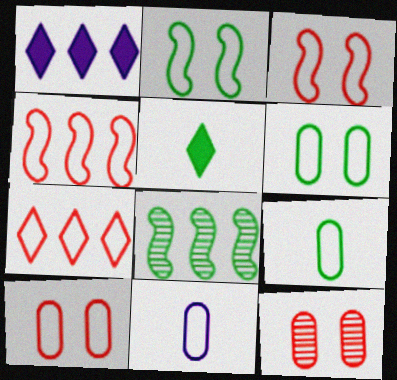[[2, 7, 11], 
[5, 6, 8]]